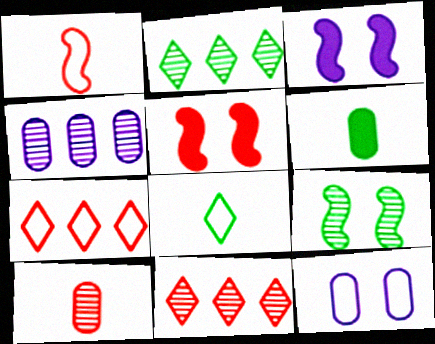[[4, 5, 8], 
[5, 7, 10]]